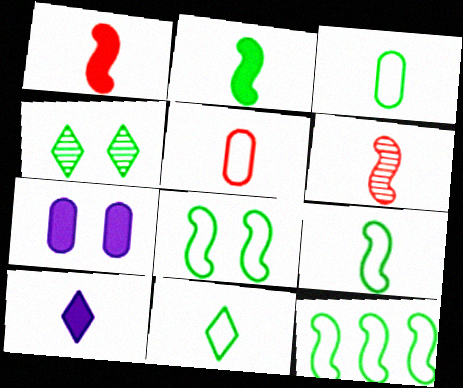[[3, 6, 10], 
[3, 9, 11], 
[8, 9, 12]]